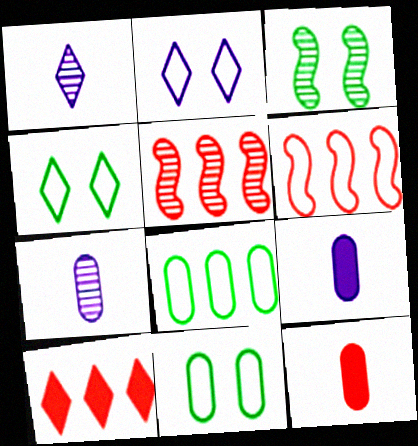[[1, 4, 10], 
[4, 5, 9]]